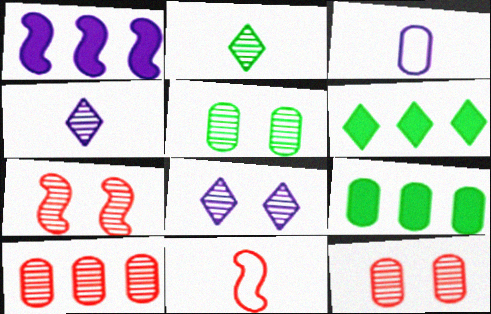[[1, 3, 8], 
[3, 6, 7], 
[3, 9, 12], 
[5, 7, 8], 
[8, 9, 11]]